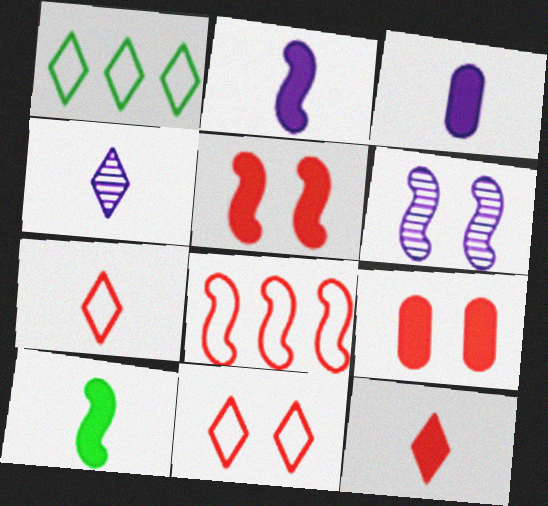[[3, 10, 12], 
[6, 8, 10]]